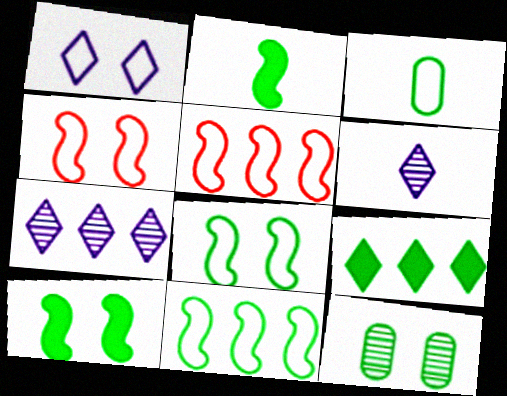[[1, 3, 5]]